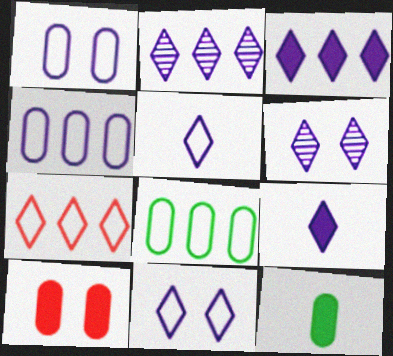[[2, 9, 11], 
[3, 5, 6]]